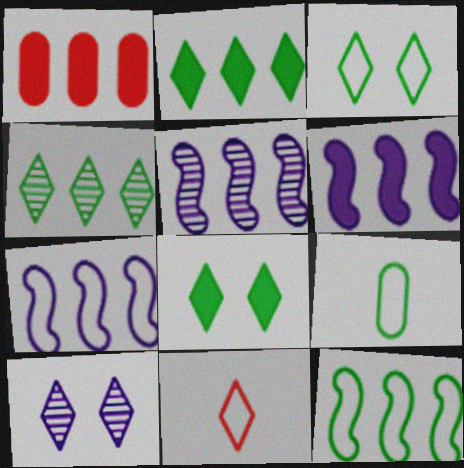[[1, 2, 6], 
[1, 4, 7], 
[2, 10, 11], 
[3, 9, 12], 
[5, 6, 7]]